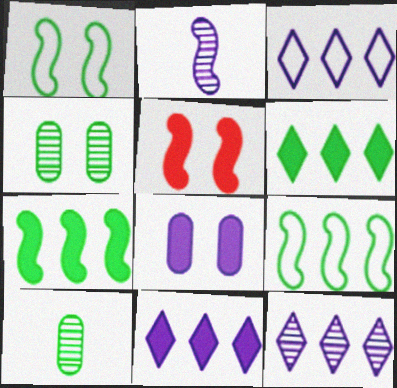[[1, 6, 10], 
[2, 3, 8], 
[2, 5, 9], 
[3, 5, 10], 
[3, 11, 12]]